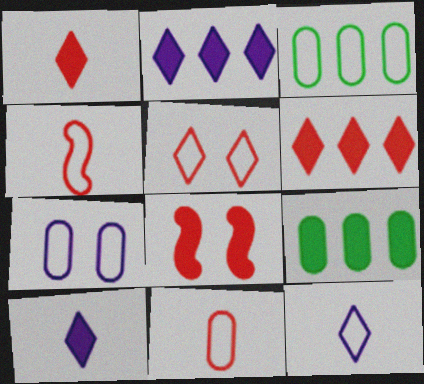[[3, 7, 11], 
[8, 9, 10]]